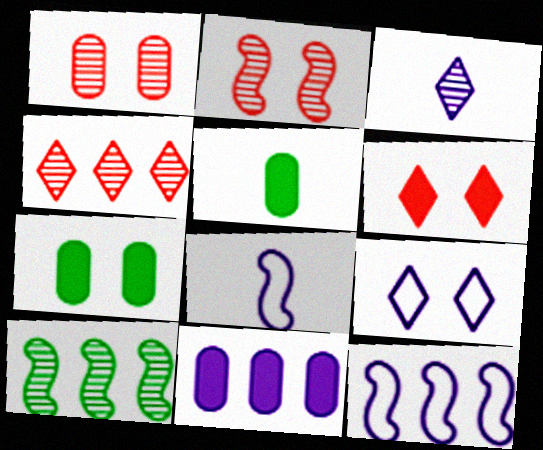[[1, 3, 10], 
[2, 7, 9], 
[4, 7, 8]]